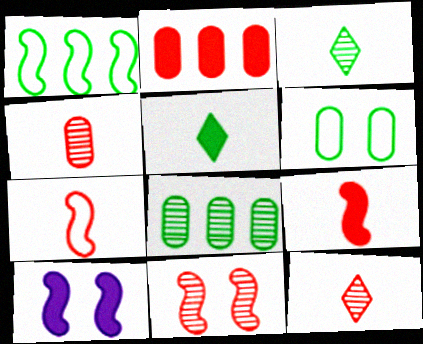[[2, 5, 10]]